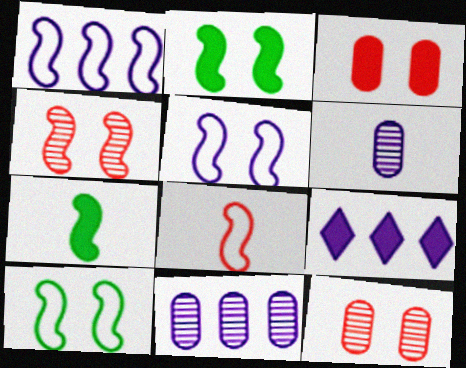[[1, 4, 7], 
[1, 8, 10], 
[1, 9, 11], 
[2, 4, 5], 
[3, 7, 9], 
[5, 6, 9]]